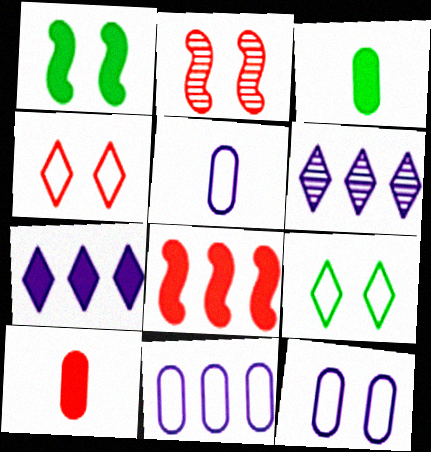[[1, 7, 10], 
[5, 11, 12]]